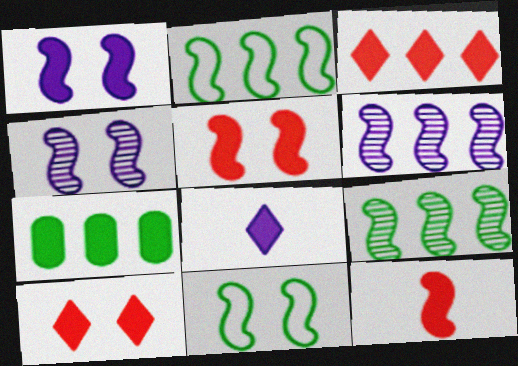[[2, 4, 12], 
[4, 5, 11], 
[5, 7, 8], 
[6, 11, 12]]